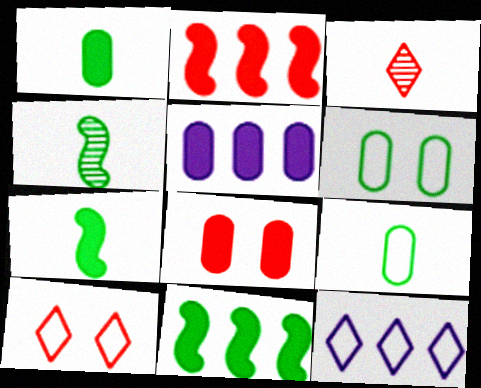[[1, 5, 8], 
[4, 5, 10], 
[4, 8, 12]]